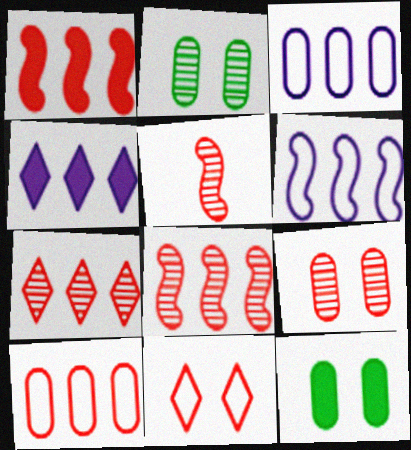[[1, 7, 10], 
[5, 7, 9]]